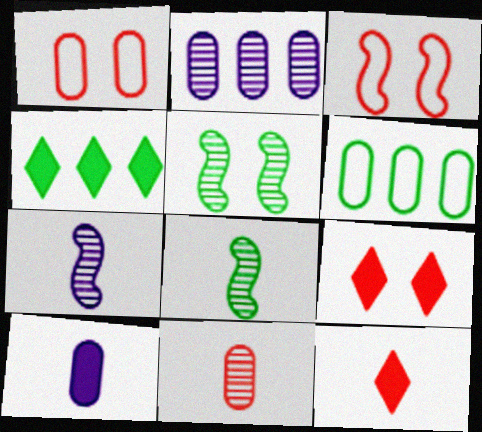[[1, 4, 7], 
[6, 7, 9]]